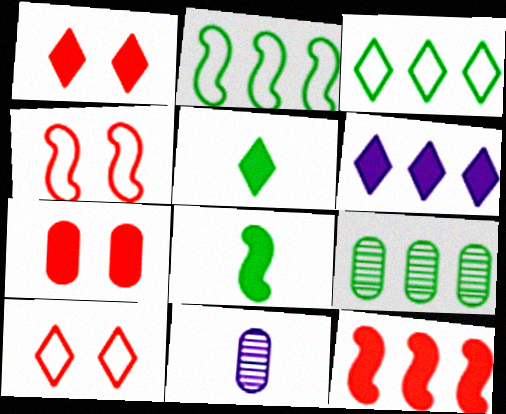[[1, 2, 11], 
[1, 5, 6], 
[6, 7, 8]]